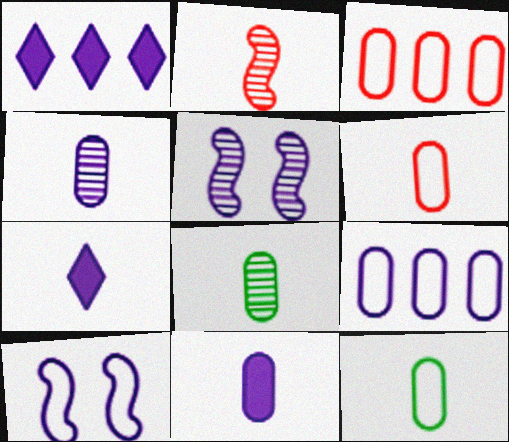[[1, 4, 10], 
[2, 7, 12], 
[5, 7, 9], 
[6, 8, 11]]